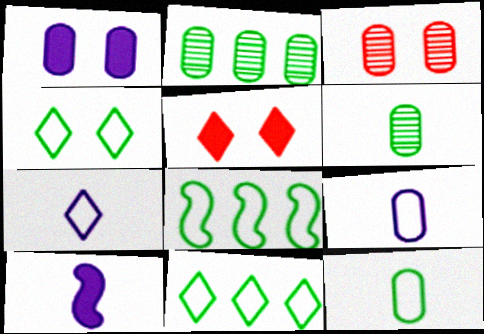[[3, 10, 11], 
[4, 8, 12]]